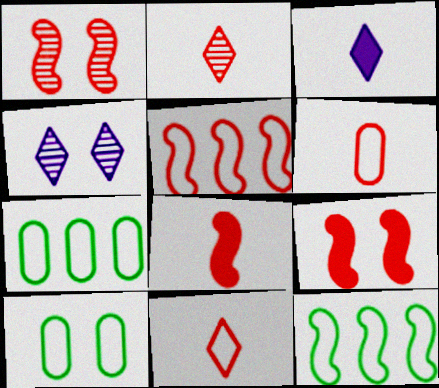[[1, 3, 7], 
[1, 5, 8], 
[2, 6, 8], 
[4, 7, 8], 
[4, 9, 10]]